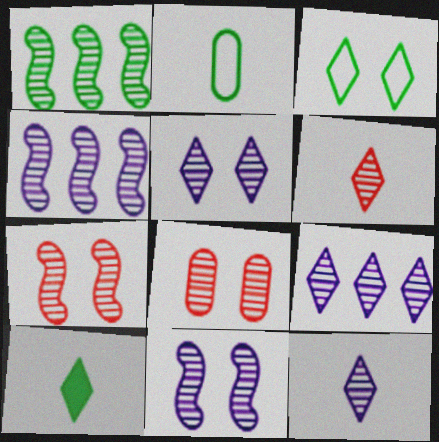[[1, 8, 12], 
[5, 9, 12]]